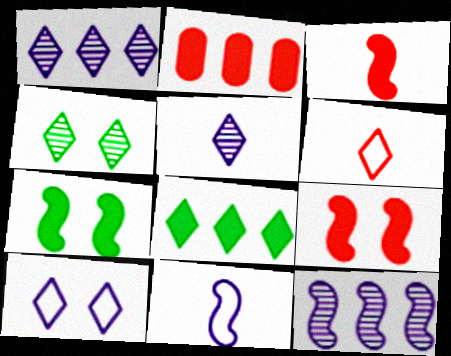[[2, 4, 11]]